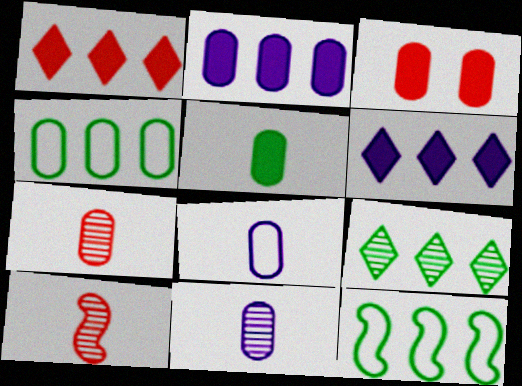[[2, 3, 5], 
[3, 4, 11], 
[5, 7, 8]]